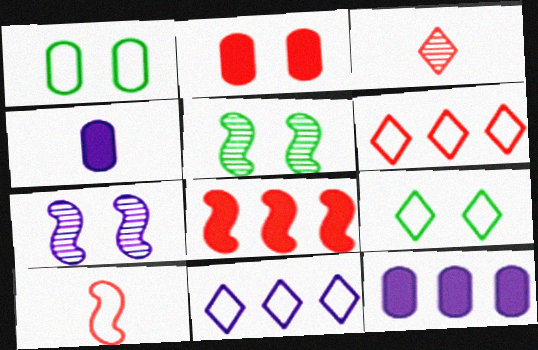[[1, 10, 11], 
[2, 7, 9], 
[4, 5, 6], 
[4, 7, 11]]